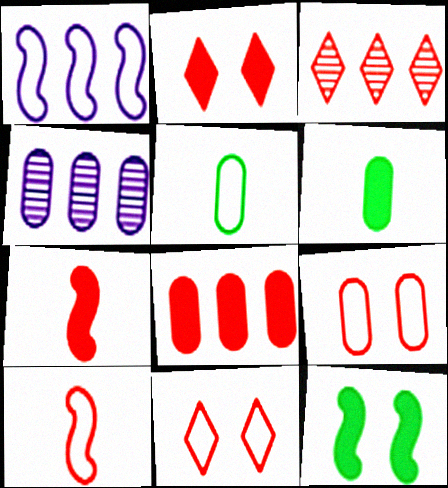[[1, 5, 11], 
[2, 7, 8], 
[3, 7, 9], 
[4, 6, 9]]